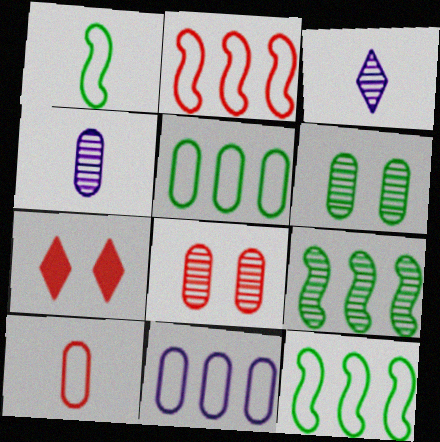[[3, 8, 9], 
[4, 7, 12]]